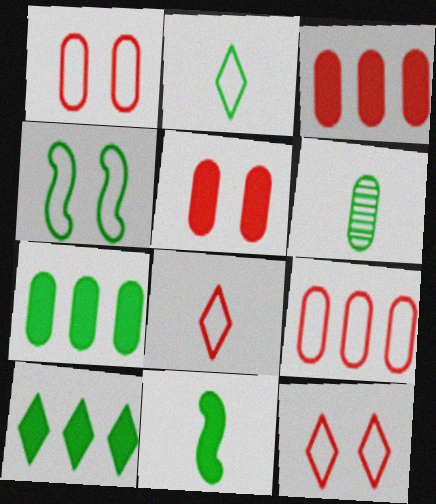[[2, 6, 11], 
[4, 6, 10]]